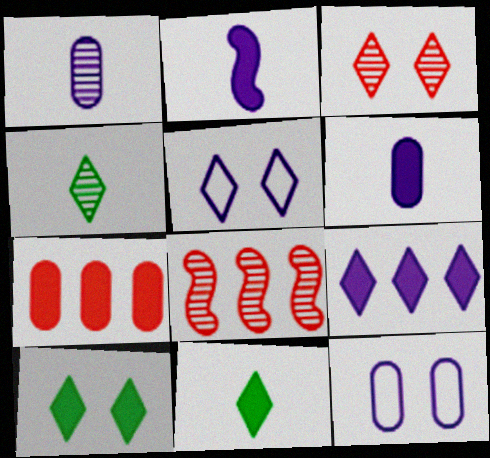[[2, 7, 10], 
[3, 5, 10], 
[8, 11, 12]]